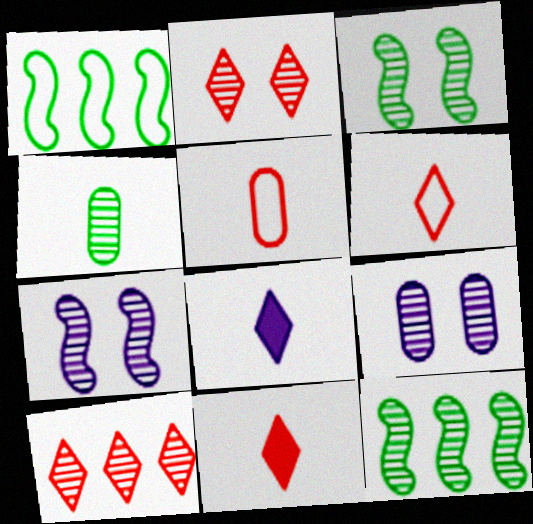[[1, 9, 11], 
[2, 3, 9], 
[4, 7, 10]]